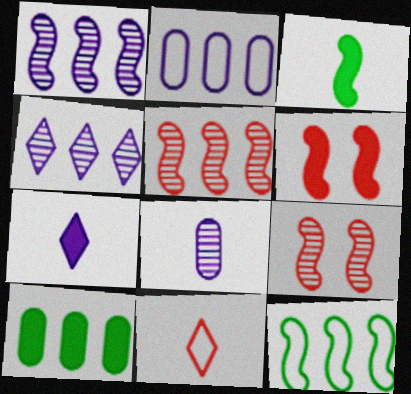[[3, 8, 11], 
[6, 7, 10]]